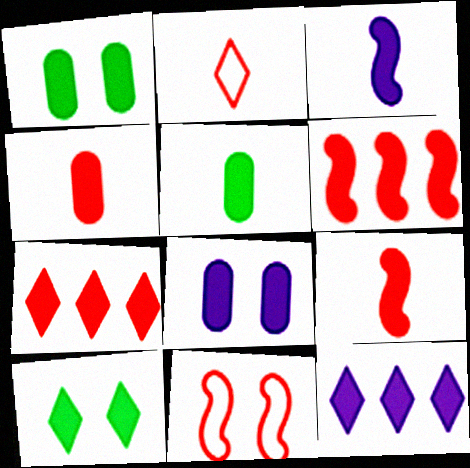[[1, 3, 7], 
[1, 9, 12], 
[3, 8, 12]]